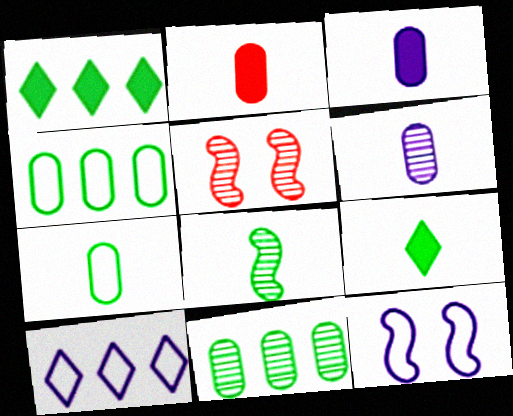[[2, 6, 7], 
[7, 8, 9]]